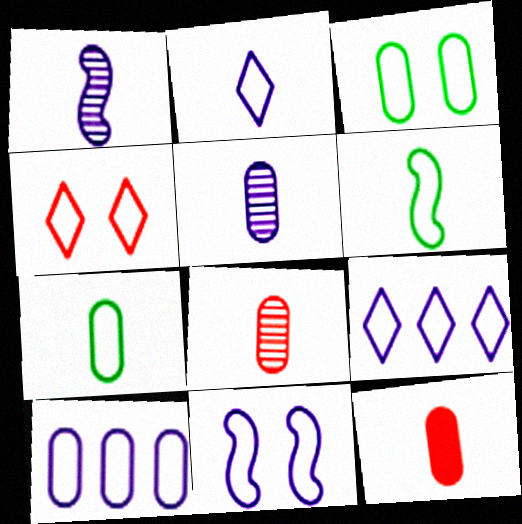[[2, 10, 11], 
[3, 4, 11], 
[4, 6, 10], 
[5, 7, 12]]